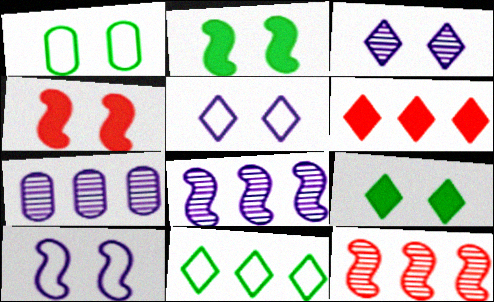[[1, 3, 4]]